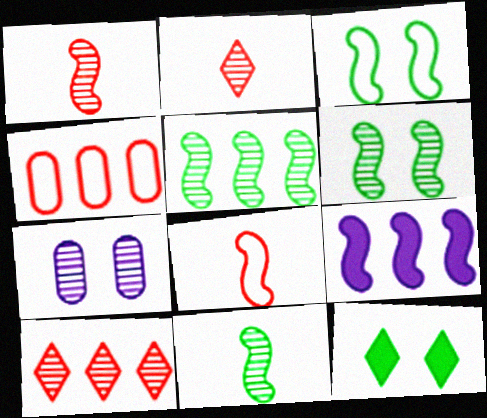[[1, 3, 9], 
[2, 5, 7], 
[5, 6, 11], 
[6, 8, 9], 
[7, 10, 11]]